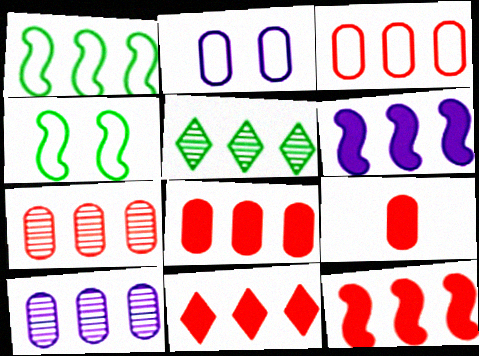[[1, 10, 11], 
[3, 5, 6], 
[3, 7, 8], 
[8, 11, 12]]